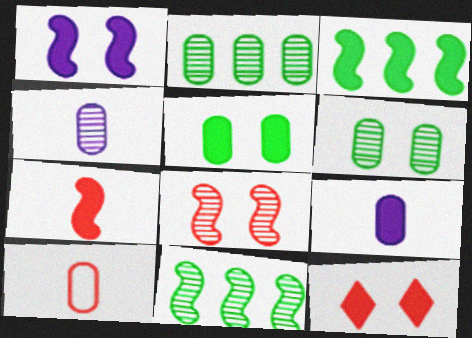[[1, 3, 7], 
[1, 5, 12], 
[3, 9, 12]]